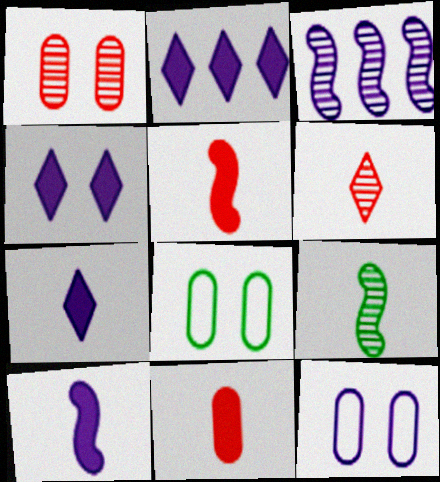[[2, 4, 7], 
[3, 7, 12]]